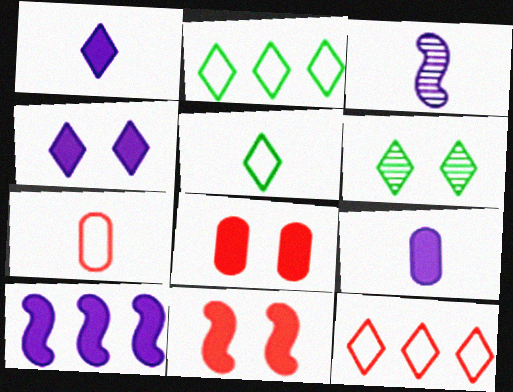[[1, 6, 12], 
[2, 3, 8], 
[4, 9, 10], 
[6, 7, 10]]